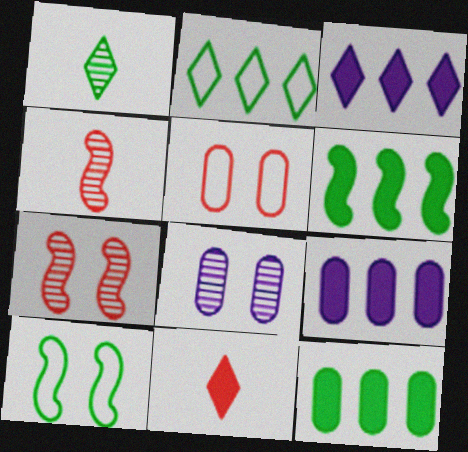[[1, 10, 12]]